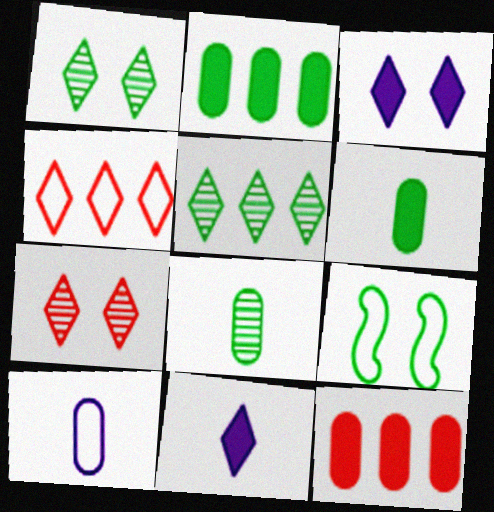[[1, 4, 11], 
[4, 9, 10], 
[5, 6, 9]]